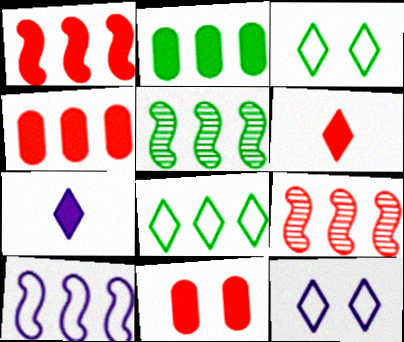[[1, 5, 10], 
[1, 6, 11], 
[2, 5, 8]]